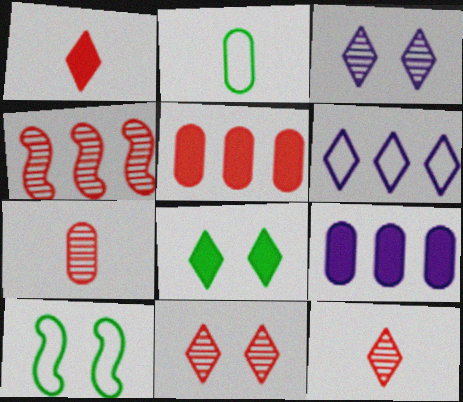[[4, 7, 11], 
[6, 8, 12], 
[9, 10, 12]]